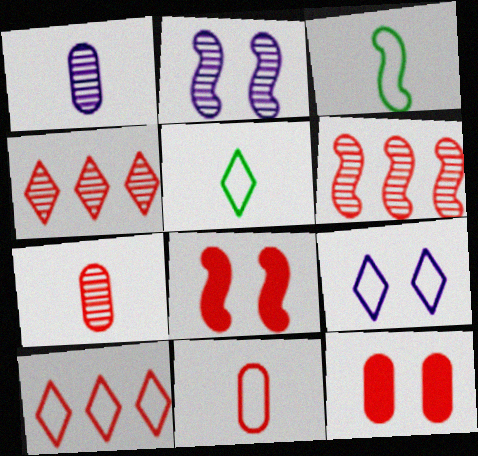[[4, 8, 11], 
[5, 9, 10], 
[7, 8, 10]]